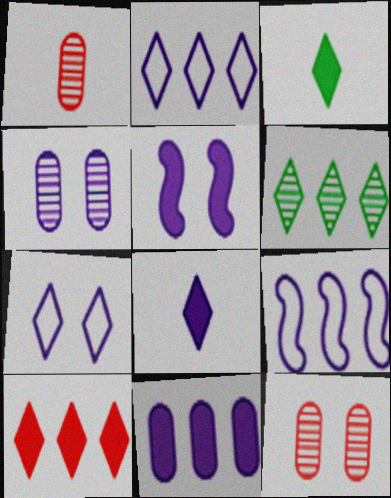[[2, 6, 10], 
[3, 9, 12], 
[4, 5, 7], 
[4, 8, 9], 
[5, 8, 11]]